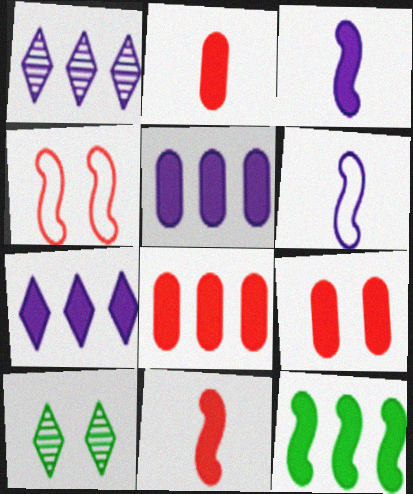[[2, 8, 9], 
[6, 8, 10], 
[7, 8, 12]]